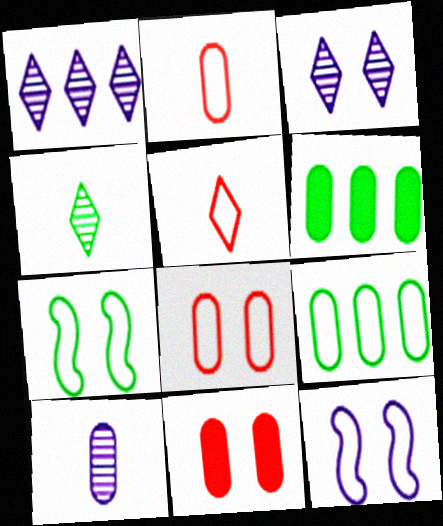[[3, 7, 11], 
[4, 6, 7], 
[5, 9, 12], 
[6, 8, 10], 
[9, 10, 11]]